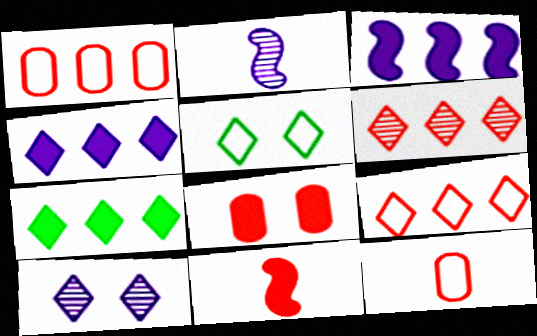[]